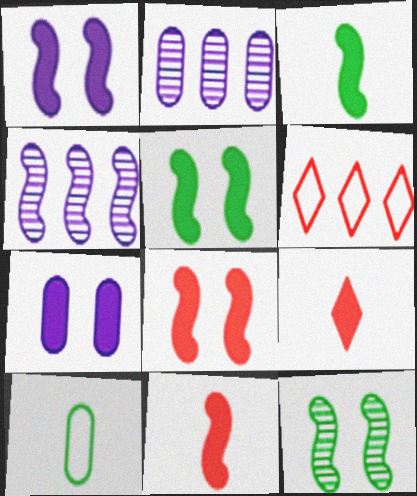[[1, 5, 8]]